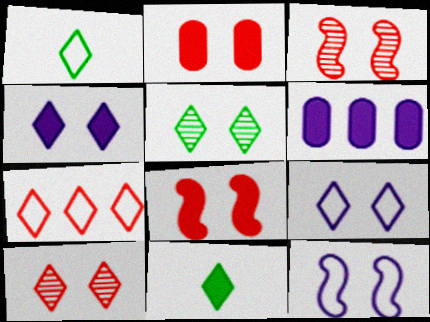[[1, 3, 6], 
[1, 7, 9], 
[2, 5, 12], 
[6, 8, 11]]